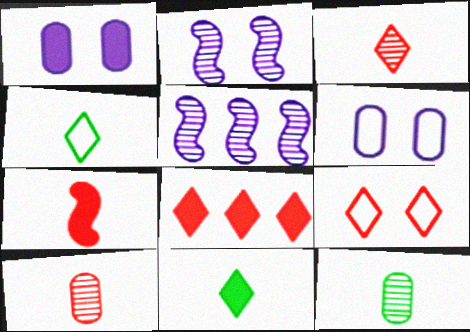[[3, 8, 9]]